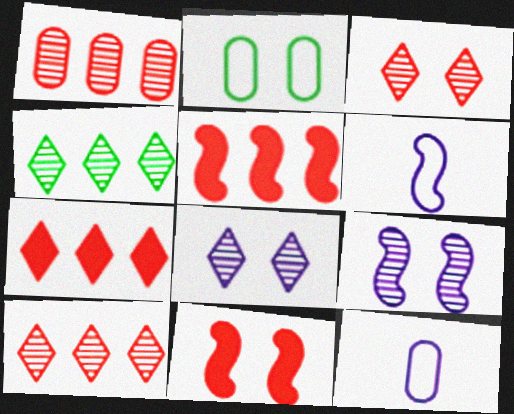[[2, 8, 11], 
[4, 11, 12]]